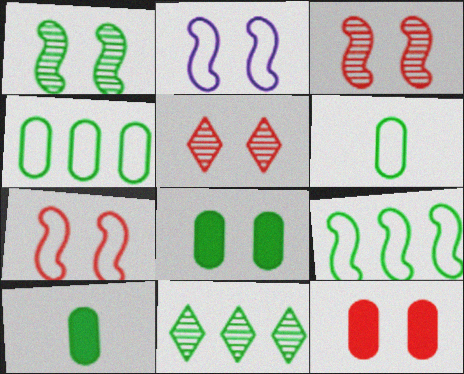[[2, 5, 8], 
[5, 7, 12]]